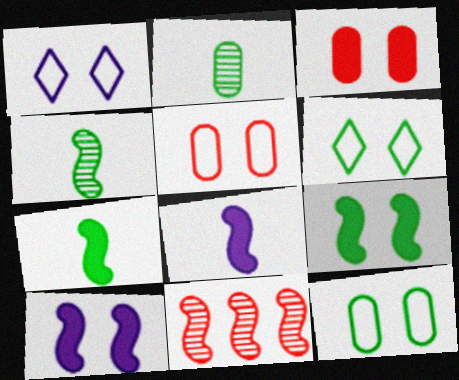[]